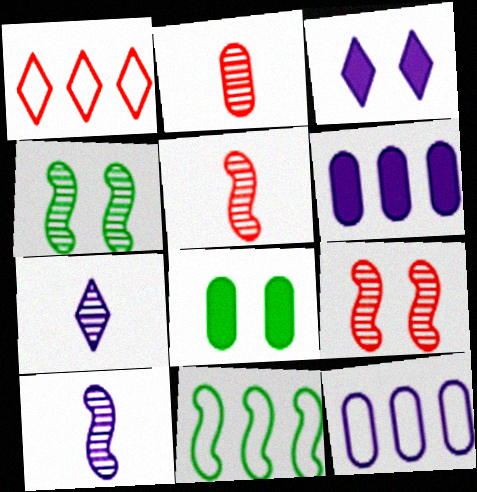[[1, 8, 10], 
[1, 11, 12], 
[2, 3, 11], 
[2, 8, 12], 
[3, 10, 12]]